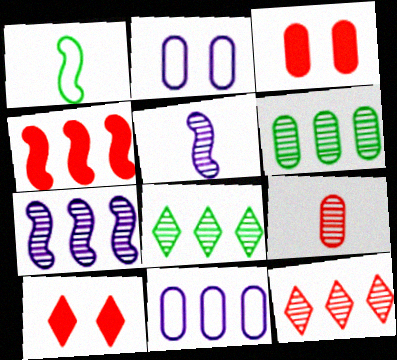[[4, 8, 11], 
[6, 7, 12]]